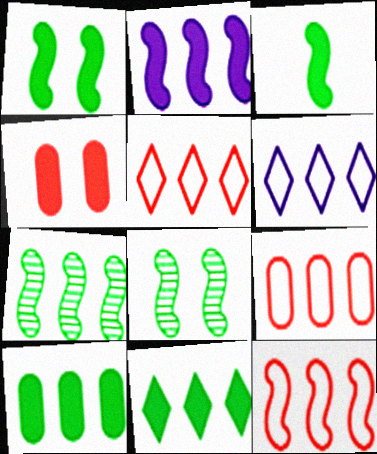[[2, 7, 12], 
[5, 9, 12]]